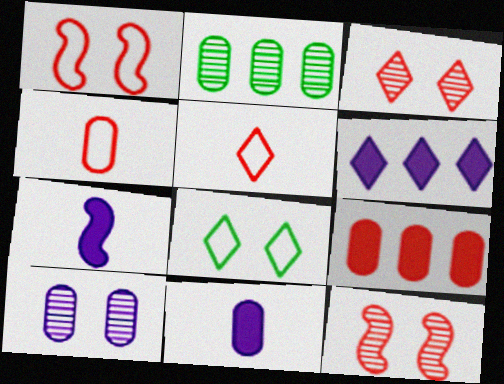[[5, 9, 12]]